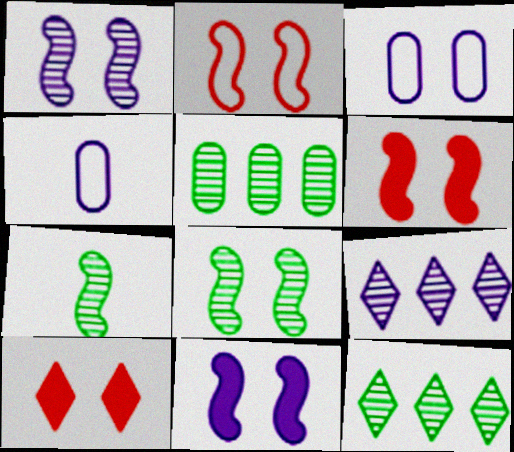[[2, 8, 11], 
[3, 8, 10], 
[4, 6, 12], 
[4, 9, 11]]